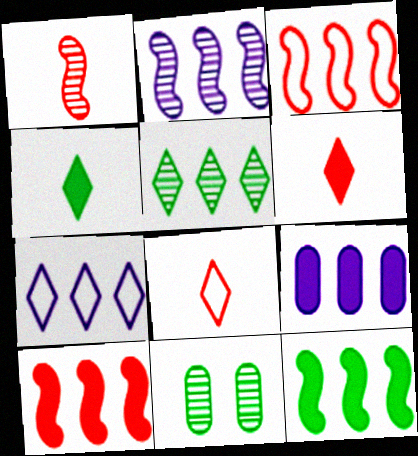[[2, 3, 12], 
[2, 7, 9], 
[3, 5, 9]]